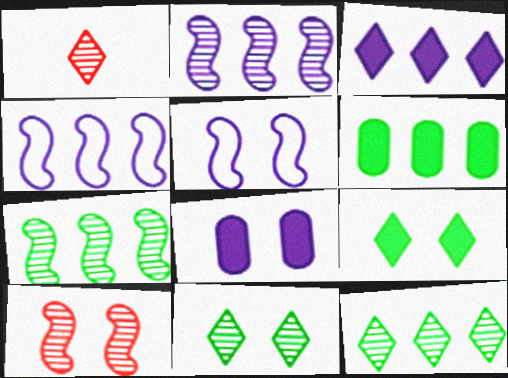[[1, 5, 6]]